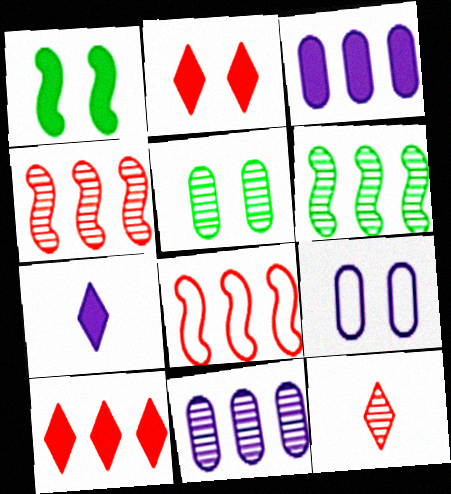[[5, 7, 8]]